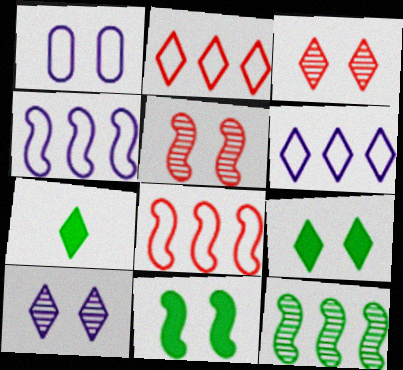[[1, 3, 11], 
[1, 5, 9], 
[2, 7, 10], 
[3, 6, 7]]